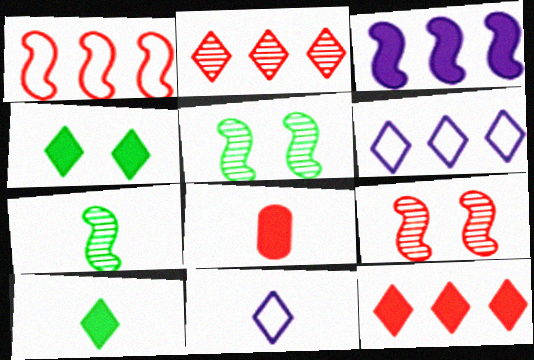[[2, 4, 11], 
[3, 4, 8], 
[5, 6, 8], 
[7, 8, 11]]